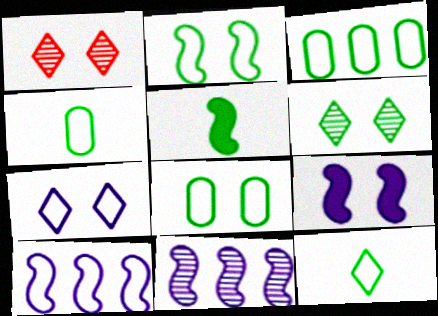[[1, 8, 9], 
[2, 3, 12], 
[3, 4, 8], 
[3, 5, 6]]